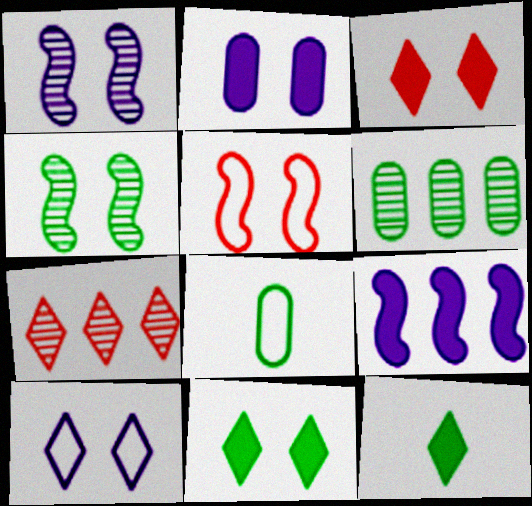[[1, 2, 10], 
[7, 10, 12]]